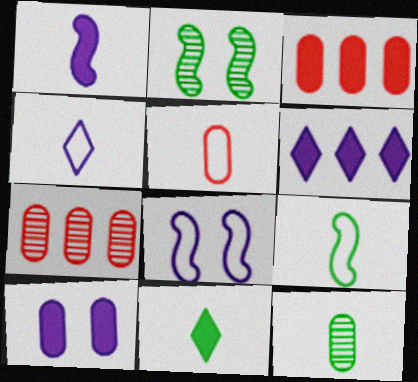[[1, 6, 10], 
[2, 3, 4], 
[2, 5, 6], 
[4, 5, 9], 
[7, 8, 11], 
[9, 11, 12]]